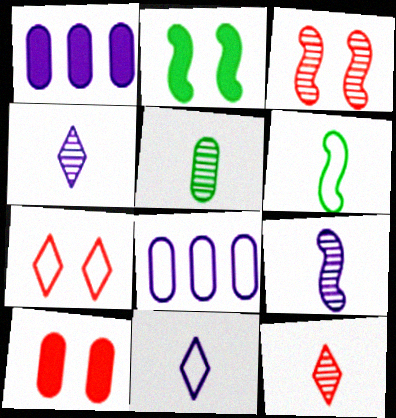[[2, 8, 12], 
[3, 7, 10], 
[5, 8, 10], 
[5, 9, 12], 
[6, 7, 8]]